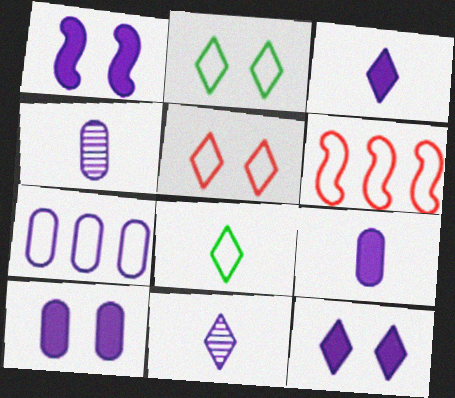[[1, 7, 11], 
[1, 10, 12], 
[4, 7, 10]]